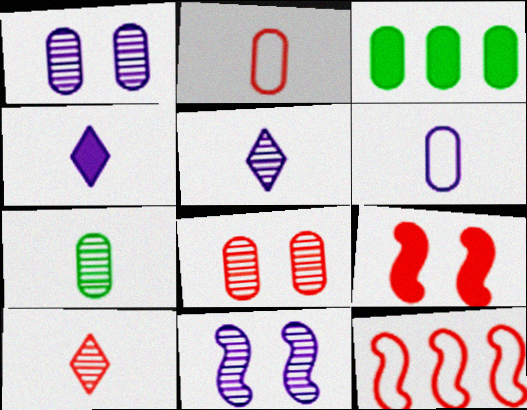[[1, 2, 3], 
[3, 4, 9], 
[3, 6, 8]]